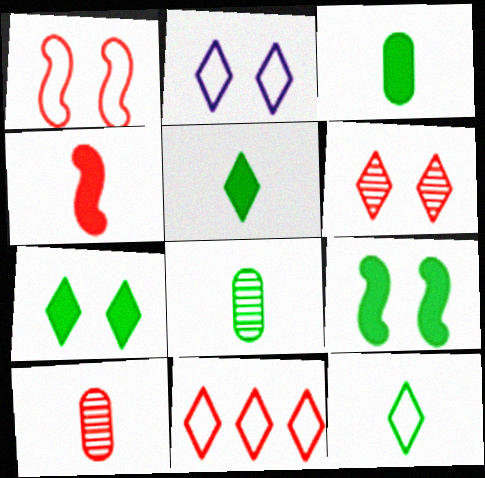[[2, 6, 7], 
[2, 11, 12]]